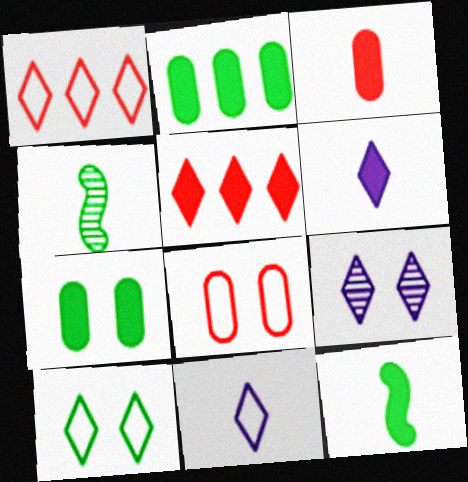[[1, 10, 11], 
[2, 4, 10], 
[3, 4, 11], 
[3, 6, 12]]